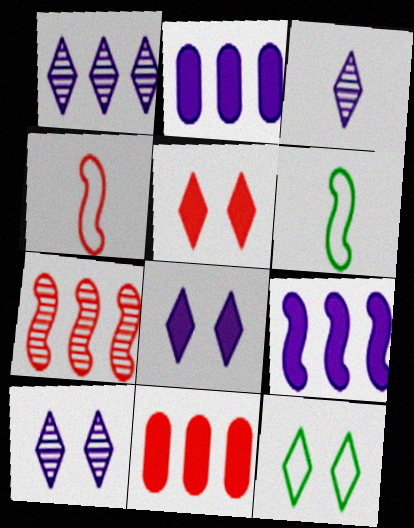[[1, 3, 10], 
[5, 10, 12], 
[6, 10, 11]]